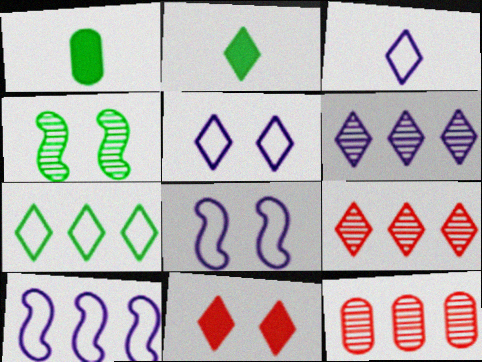[[1, 4, 7], 
[1, 8, 9], 
[2, 5, 9], 
[2, 8, 12]]